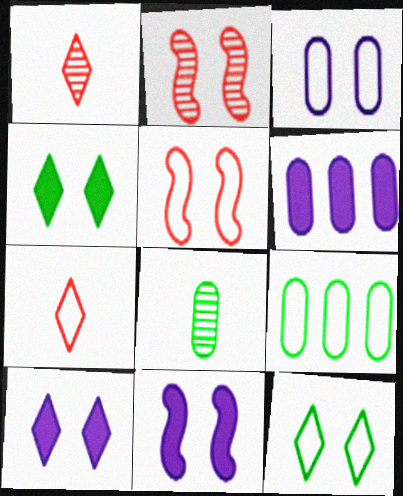[[1, 9, 11], 
[2, 3, 4], 
[3, 5, 12]]